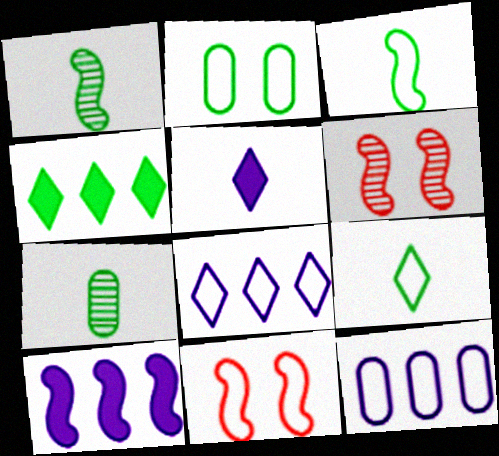[[1, 2, 4], 
[1, 10, 11], 
[3, 6, 10], 
[9, 11, 12]]